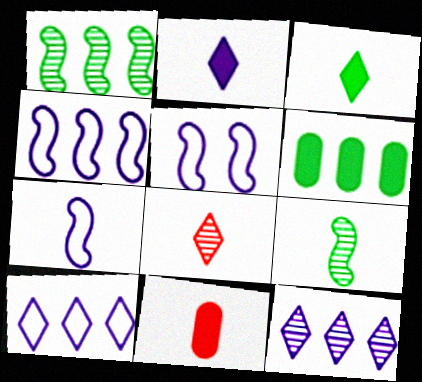[[4, 5, 7], 
[5, 6, 8]]